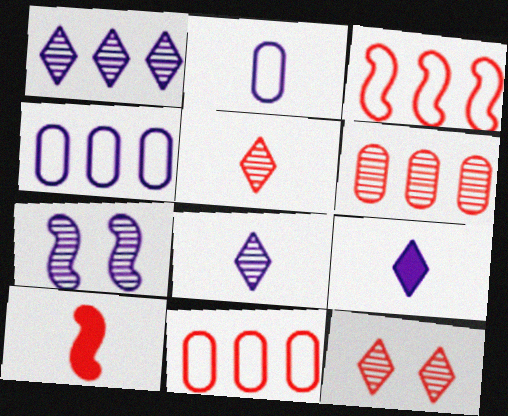[[4, 7, 9], 
[10, 11, 12]]